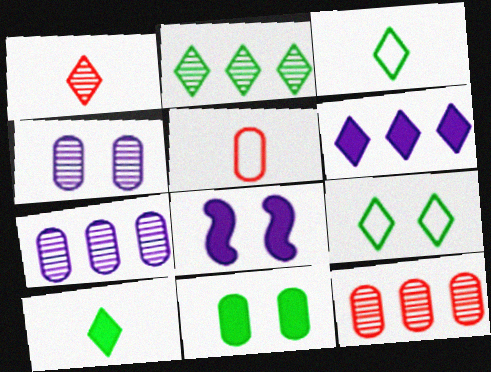[[1, 6, 9], 
[2, 5, 8], 
[2, 9, 10], 
[3, 8, 12], 
[5, 7, 11]]